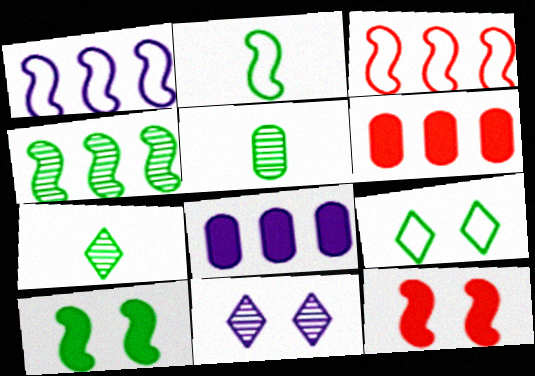[[2, 4, 10], 
[2, 6, 11]]